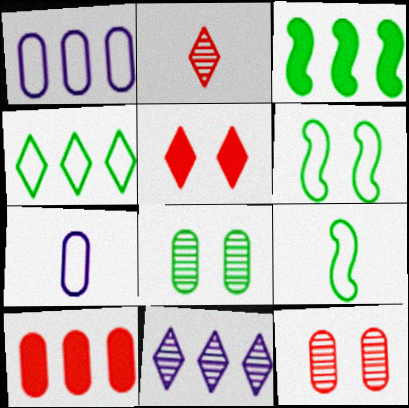[[7, 8, 10]]